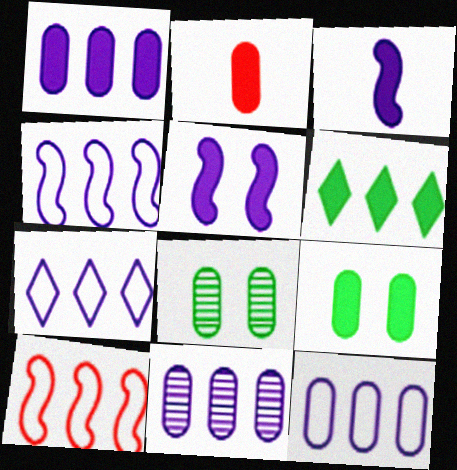[[1, 2, 9], 
[1, 11, 12], 
[2, 5, 6], 
[2, 8, 12], 
[4, 7, 12], 
[6, 10, 11]]